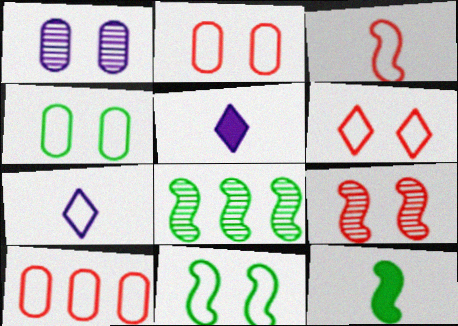[[2, 5, 8], 
[3, 6, 10], 
[7, 10, 11], 
[8, 11, 12]]